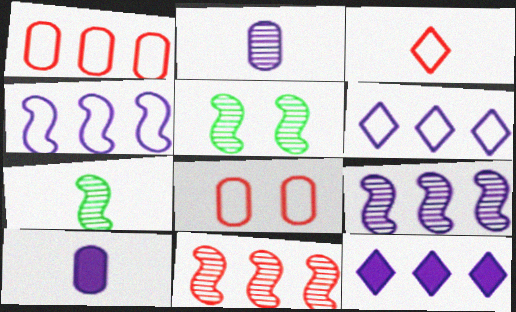[[3, 7, 10], 
[7, 8, 12]]